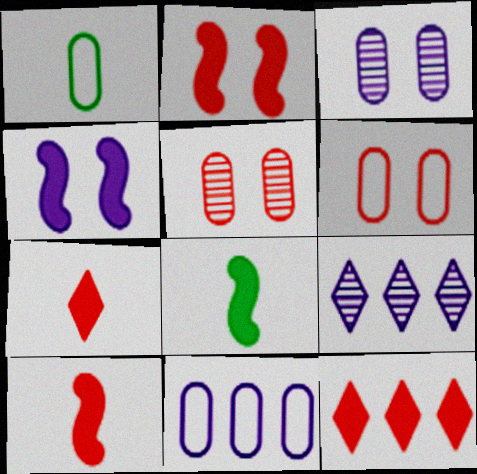[[1, 2, 9], 
[1, 6, 11], 
[6, 8, 9]]